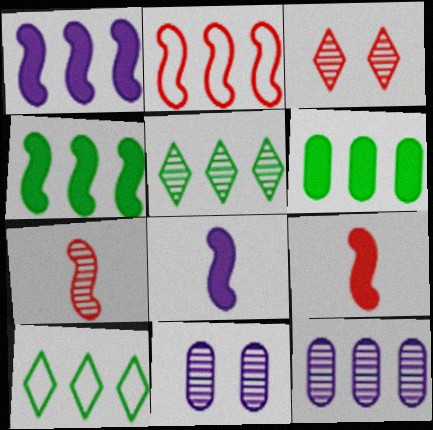[[5, 7, 11], 
[9, 10, 11]]